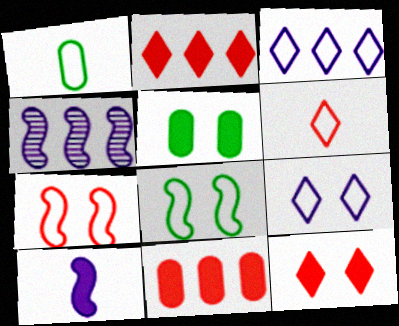[[1, 3, 7], 
[1, 4, 12], 
[2, 5, 10], 
[4, 5, 6]]